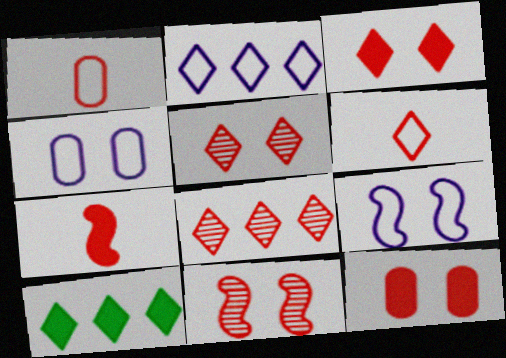[[2, 8, 10], 
[3, 6, 8]]